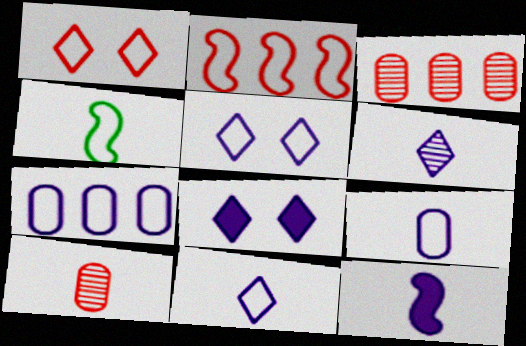[[1, 4, 7], 
[3, 4, 8], 
[6, 9, 12]]